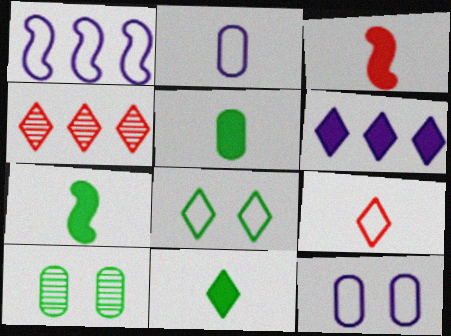[[4, 7, 12], 
[5, 7, 11]]